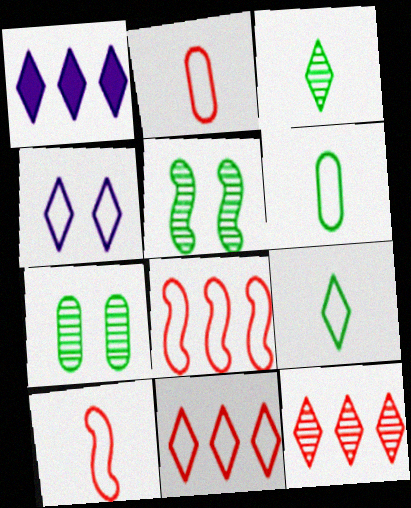[[1, 2, 5], 
[1, 7, 10], 
[4, 6, 8], 
[4, 9, 11]]